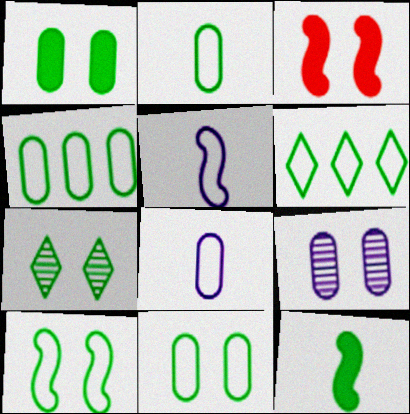[[1, 7, 10], 
[2, 4, 11], 
[2, 6, 10], 
[4, 7, 12]]